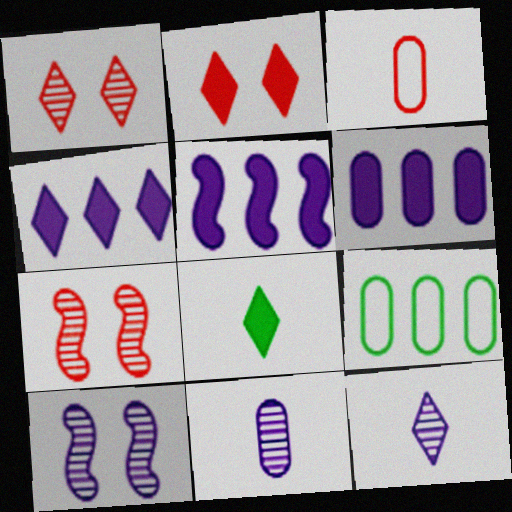[[2, 4, 8], 
[4, 5, 6]]